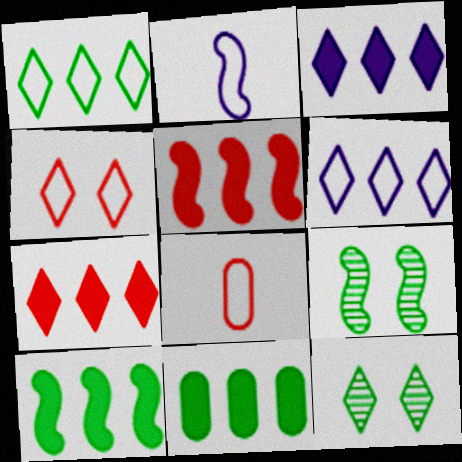[[2, 5, 9], 
[3, 5, 11], 
[3, 8, 9]]